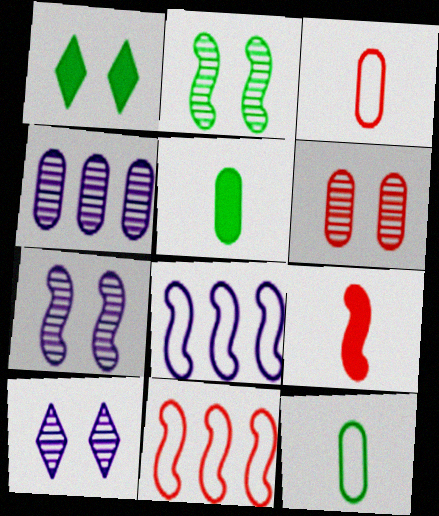[[2, 6, 10], 
[2, 8, 9], 
[5, 10, 11]]